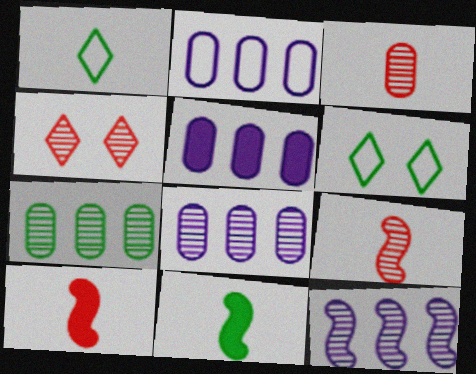[[2, 4, 11], 
[2, 5, 8], 
[5, 6, 9], 
[6, 7, 11], 
[6, 8, 10]]